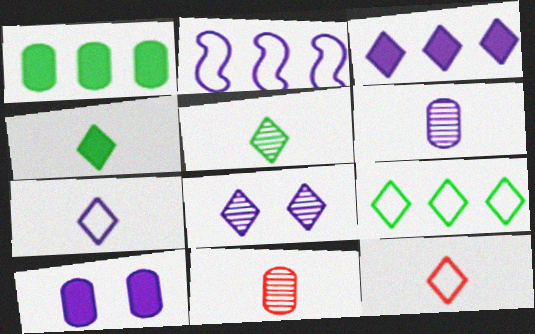[[3, 7, 8]]